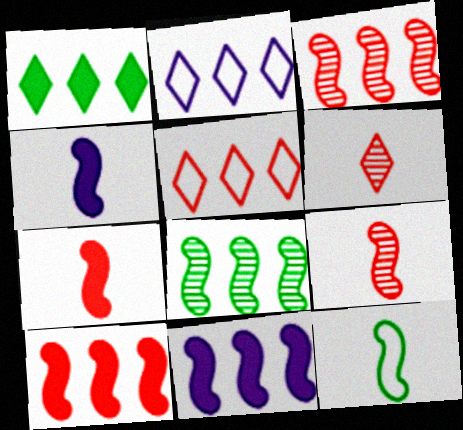[[4, 9, 12]]